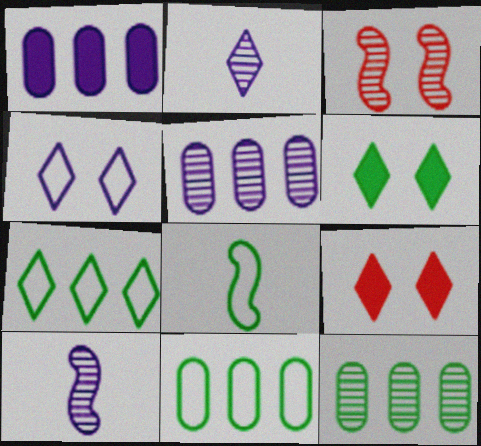[[1, 4, 10], 
[2, 3, 12], 
[2, 7, 9], 
[5, 8, 9], 
[6, 8, 12], 
[9, 10, 11]]